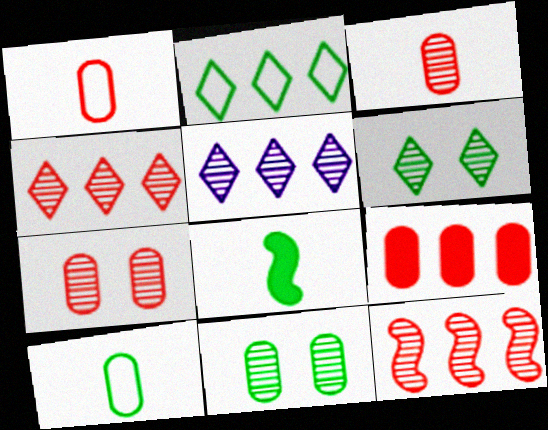[[1, 7, 9], 
[2, 8, 11]]